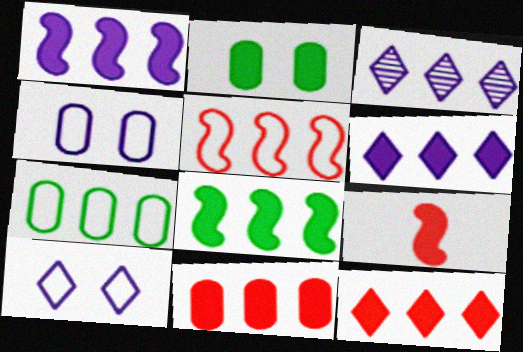[[2, 6, 9], 
[6, 8, 11]]